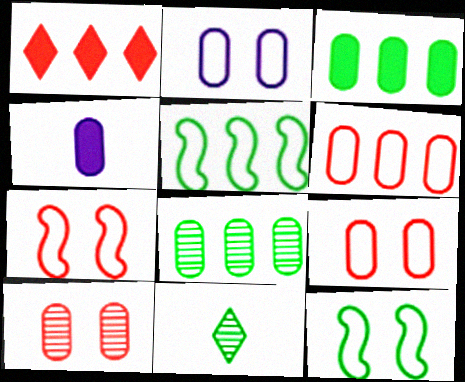[[3, 11, 12], 
[4, 8, 9]]